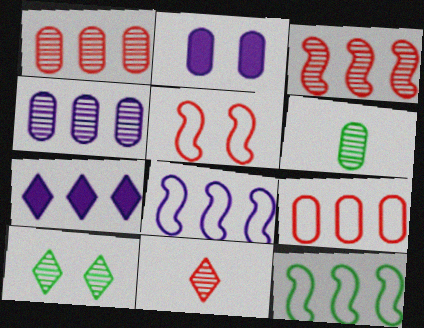[[1, 7, 12], 
[2, 5, 10], 
[2, 6, 9], 
[2, 11, 12], 
[4, 7, 8], 
[5, 6, 7]]